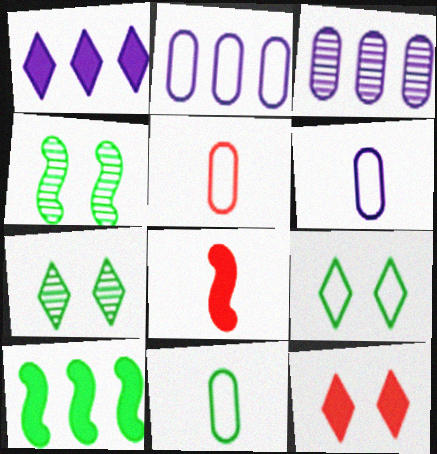[[1, 4, 5], 
[2, 7, 8], 
[3, 8, 9], 
[5, 6, 11], 
[7, 10, 11]]